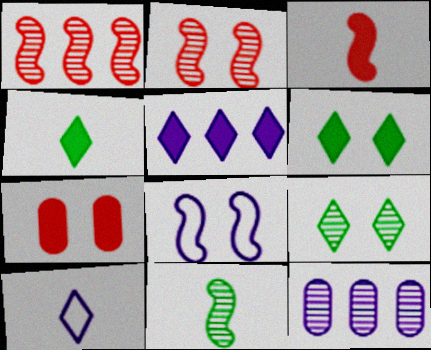[[7, 8, 9]]